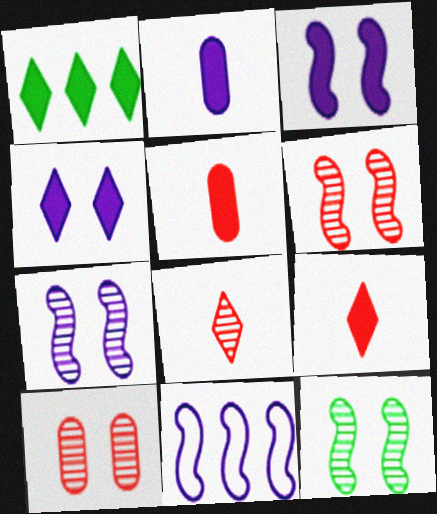[[1, 3, 5], 
[1, 4, 9], 
[6, 7, 12]]